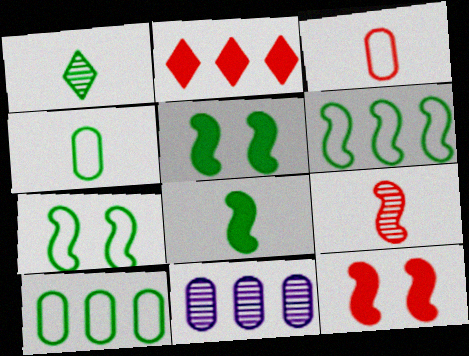[[1, 4, 8], 
[1, 5, 10], 
[2, 6, 11]]